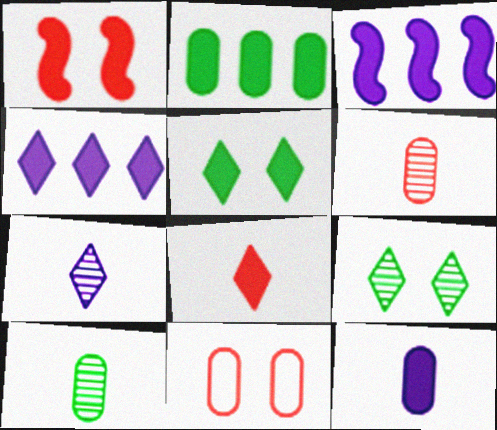[[4, 5, 8]]